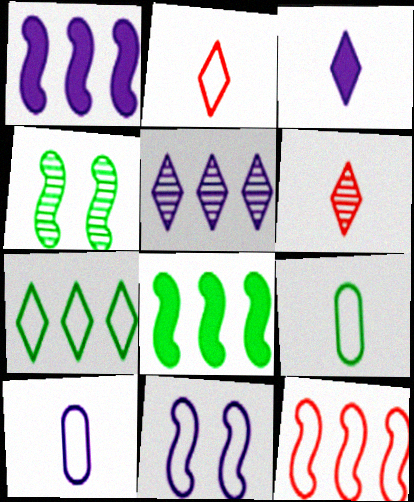[]